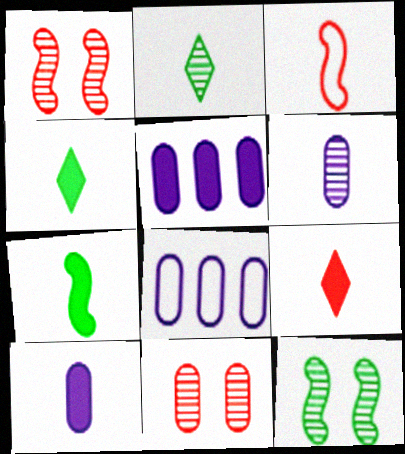[[1, 4, 8], 
[2, 3, 10], 
[3, 4, 6], 
[7, 9, 10], 
[8, 9, 12]]